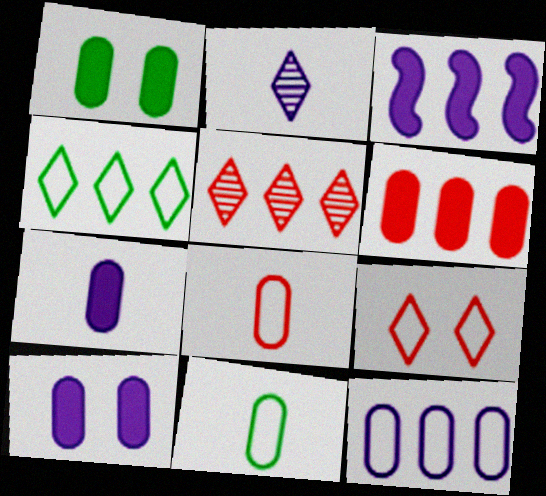[[1, 6, 7]]